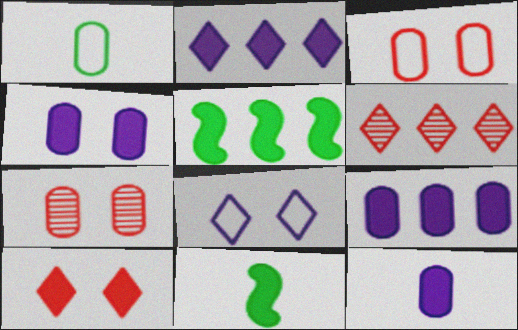[[1, 7, 9], 
[4, 9, 12], 
[5, 10, 12], 
[9, 10, 11]]